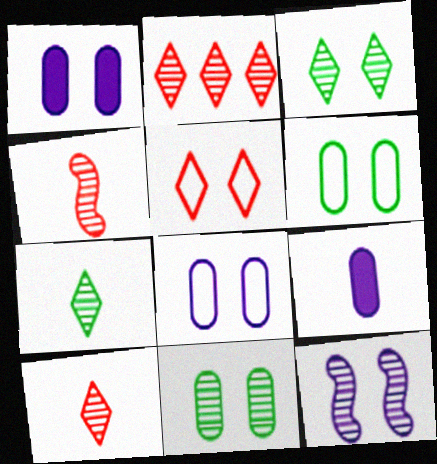[]